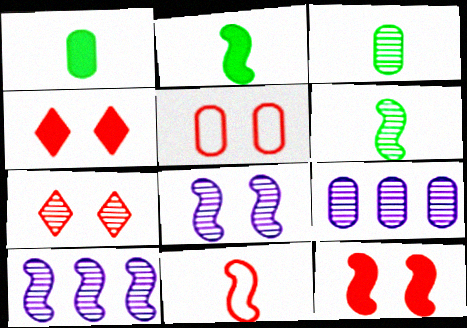[[1, 5, 9], 
[3, 7, 10], 
[5, 7, 12], 
[6, 7, 9]]